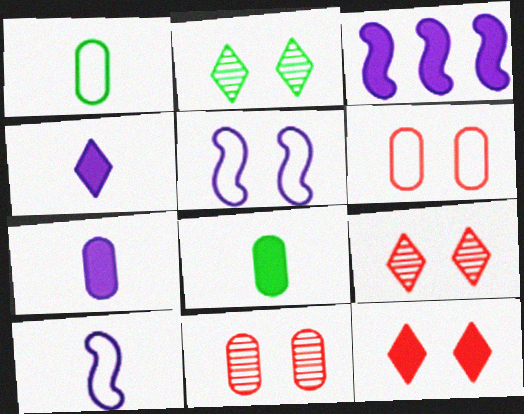[[1, 3, 9], 
[3, 8, 12]]